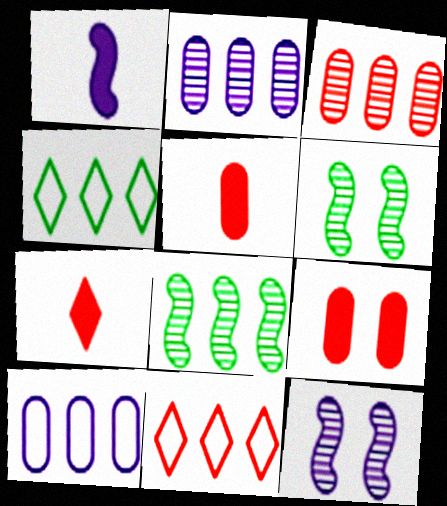[[4, 5, 12], 
[6, 7, 10]]